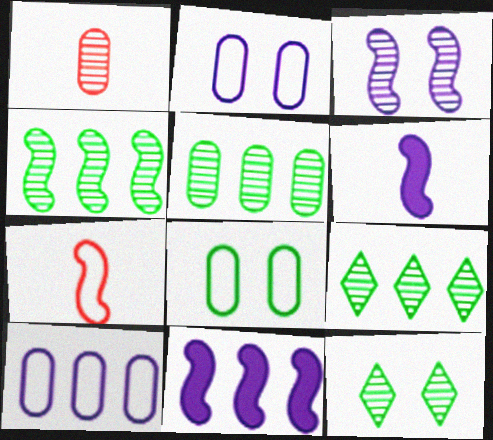[[1, 3, 9], 
[4, 5, 9]]